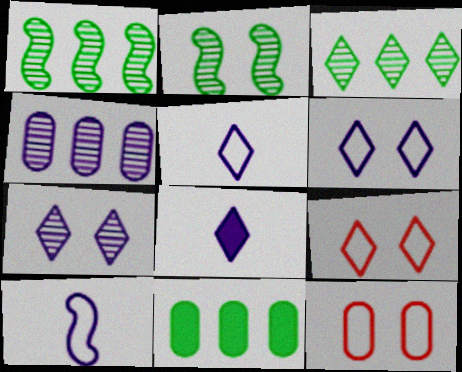[[1, 8, 12], 
[3, 8, 9]]